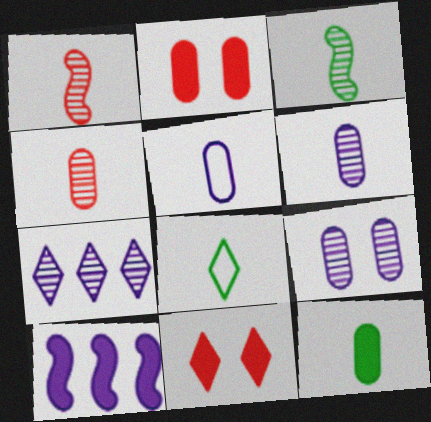[[3, 8, 12], 
[4, 5, 12], 
[7, 8, 11], 
[10, 11, 12]]